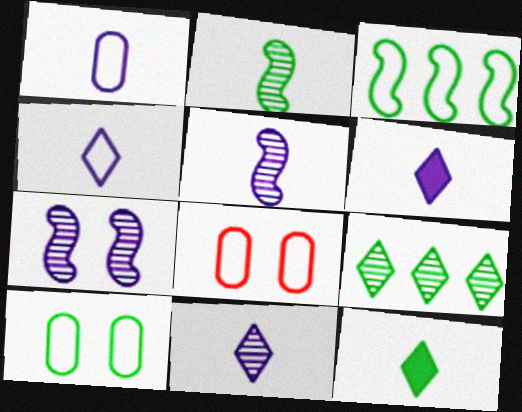[[1, 5, 6], 
[3, 4, 8], 
[4, 6, 11]]